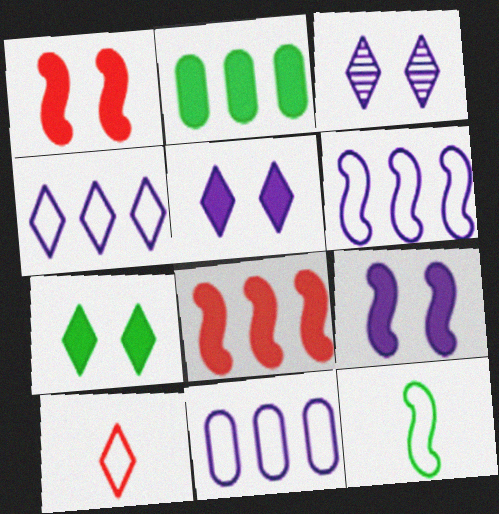[[4, 6, 11]]